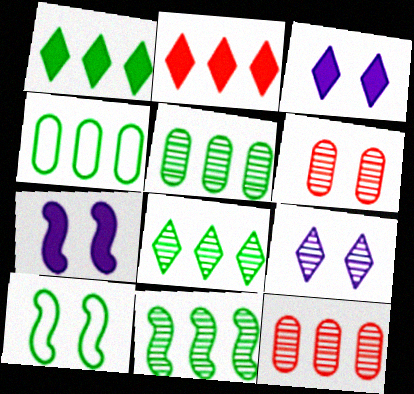[[1, 4, 11], 
[3, 6, 10], 
[5, 8, 11]]